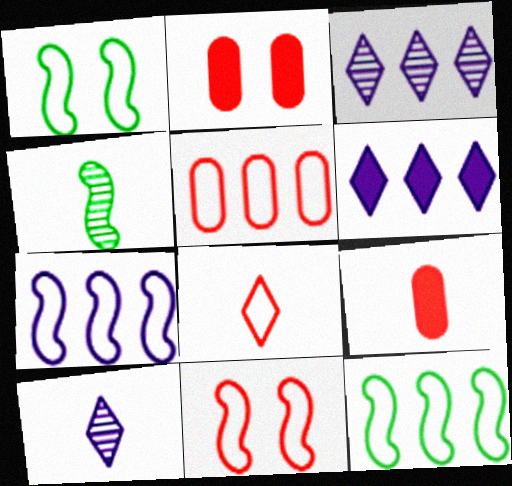[[1, 3, 9], 
[2, 10, 12], 
[5, 8, 11]]